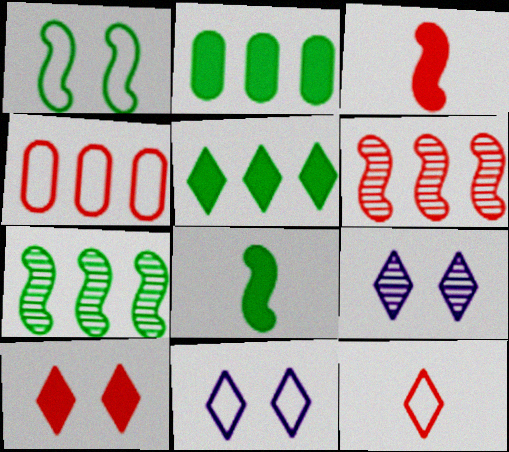[[1, 7, 8], 
[4, 8, 9], 
[5, 9, 12]]